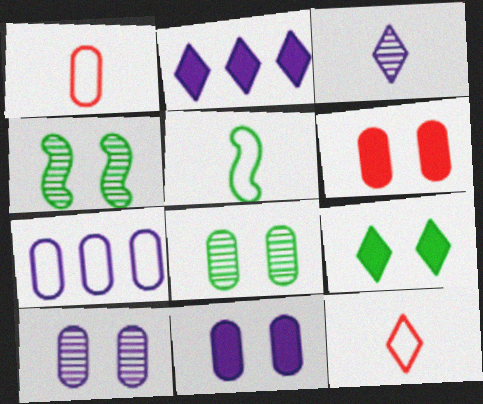[[1, 2, 4]]